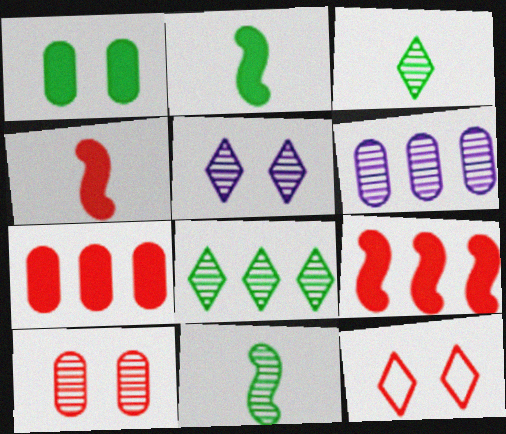[[2, 6, 12]]